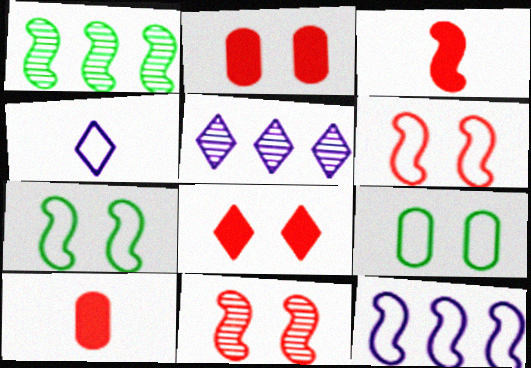[[1, 2, 4], 
[3, 5, 9], 
[5, 7, 10]]